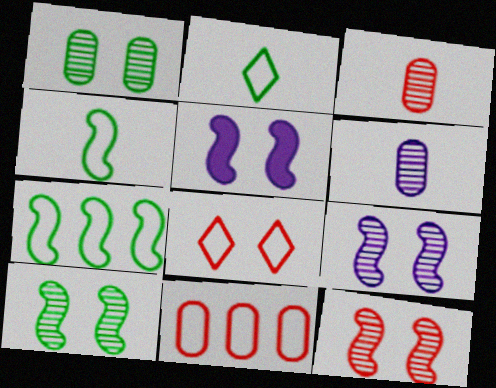[[1, 5, 8], 
[9, 10, 12]]